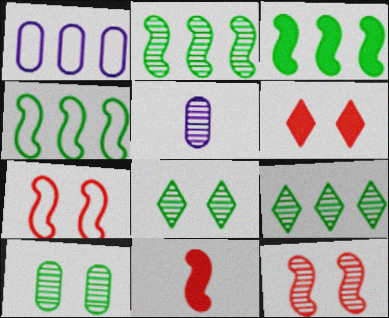[[1, 8, 11], 
[2, 3, 4], 
[4, 5, 6], 
[5, 9, 12]]